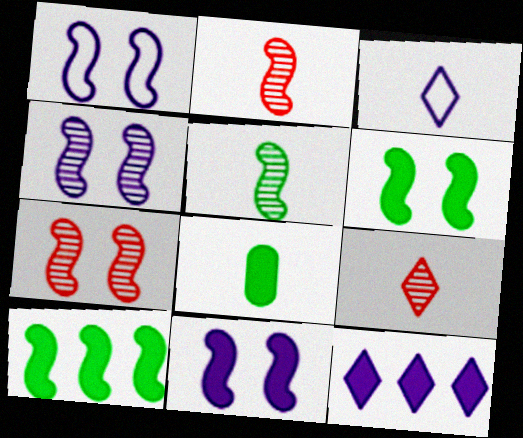[[1, 2, 10], 
[1, 4, 11], 
[1, 6, 7], 
[2, 3, 8]]